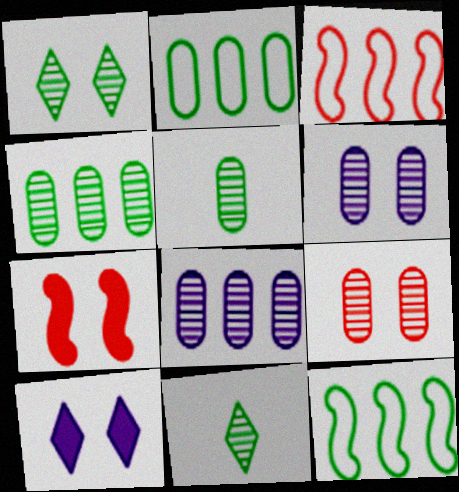[[3, 5, 10], 
[5, 8, 9]]